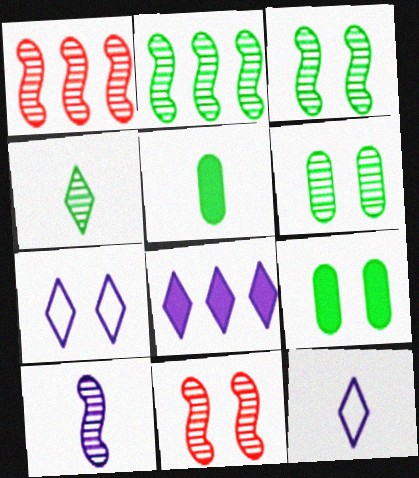[[1, 3, 10], 
[1, 5, 7], 
[1, 9, 12], 
[2, 4, 6], 
[2, 10, 11], 
[7, 9, 11]]